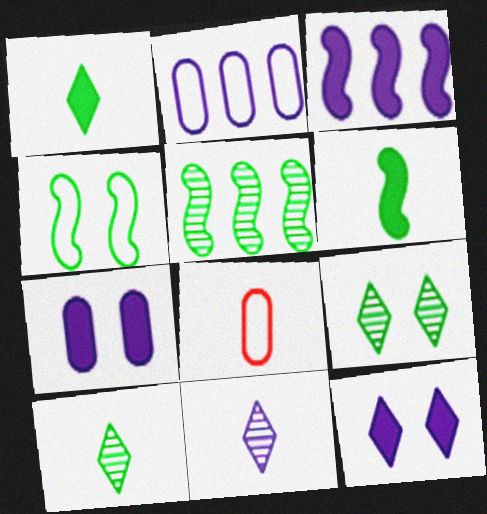[[3, 8, 9], 
[4, 5, 6], 
[5, 8, 12], 
[6, 8, 11]]